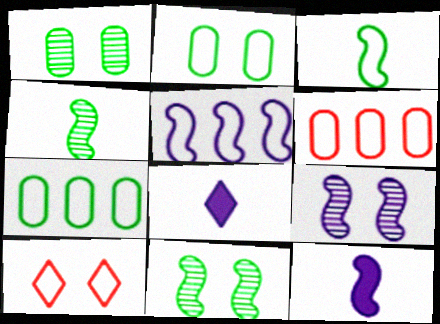[[5, 9, 12], 
[6, 8, 11]]